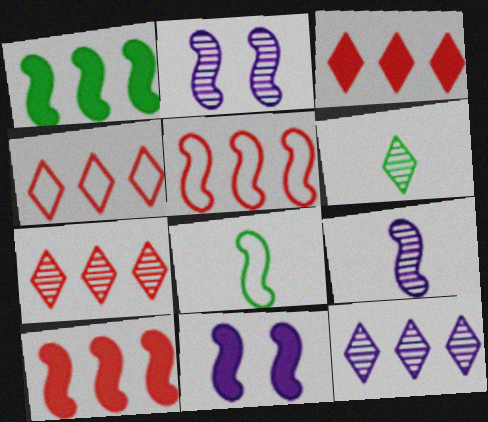[[2, 8, 10], 
[3, 4, 7]]